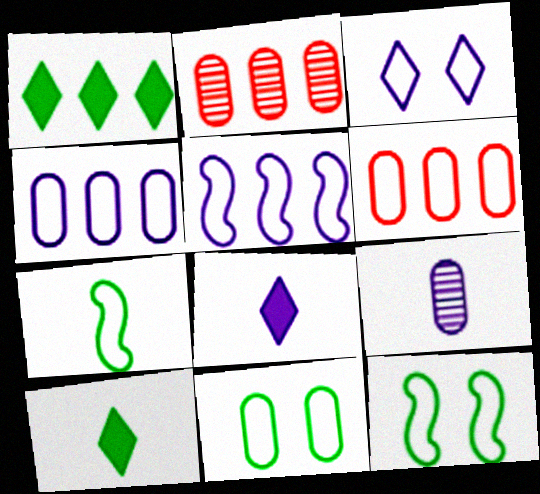[[1, 2, 5], 
[2, 8, 12], 
[3, 6, 7]]